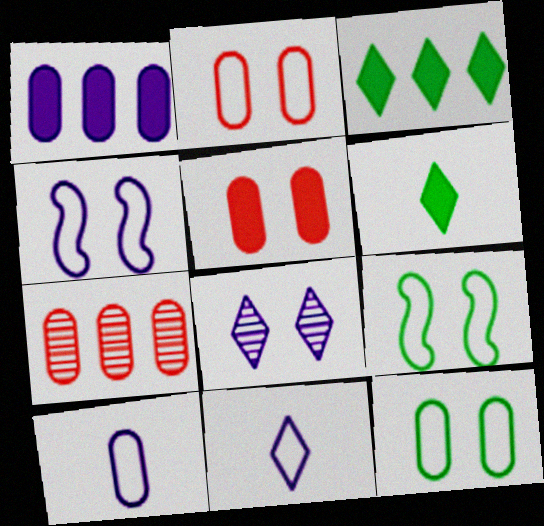[[4, 6, 7], 
[5, 8, 9]]